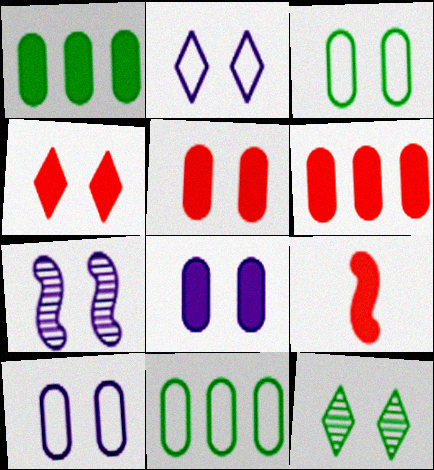[[2, 4, 12], 
[2, 7, 8], 
[3, 4, 7], 
[4, 6, 9]]